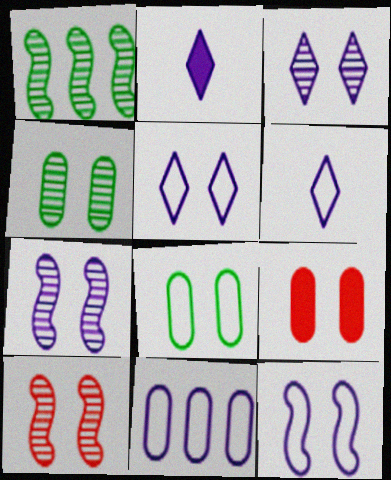[[1, 6, 9], 
[2, 7, 11], 
[3, 4, 10], 
[6, 11, 12]]